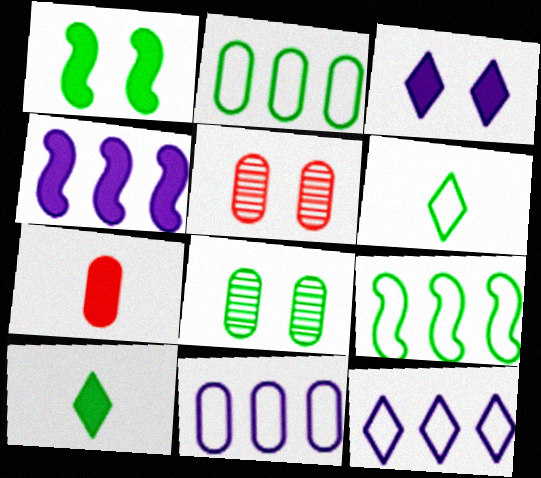[[4, 5, 6], 
[7, 8, 11], 
[8, 9, 10]]